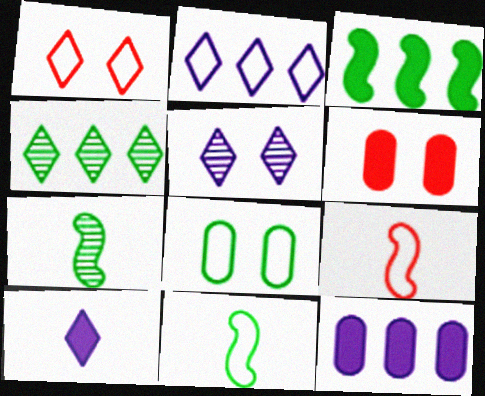[[1, 4, 10], 
[1, 7, 12], 
[2, 5, 10], 
[2, 6, 7], 
[2, 8, 9], 
[3, 6, 10]]